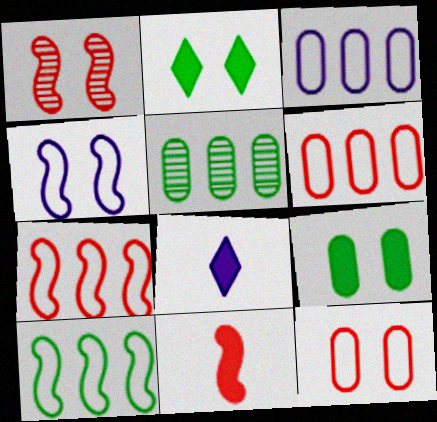[[1, 7, 11]]